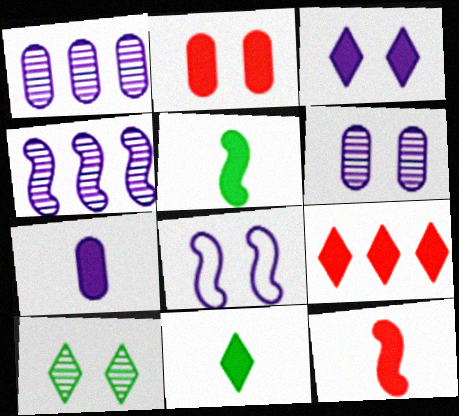[[2, 8, 10], 
[2, 9, 12], 
[3, 6, 8], 
[3, 9, 11], 
[7, 11, 12]]